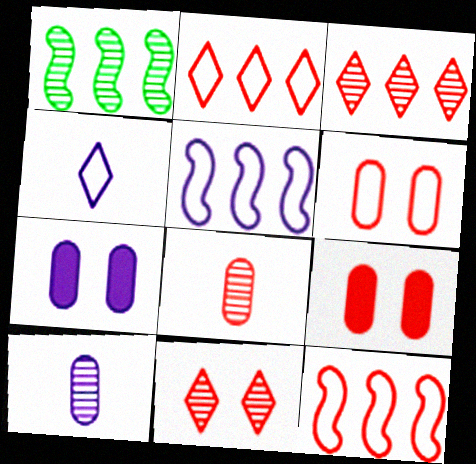[[1, 4, 9], 
[1, 10, 11]]